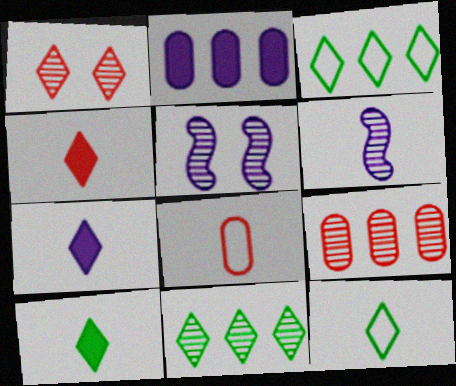[[1, 3, 7], 
[4, 7, 10], 
[6, 8, 10]]